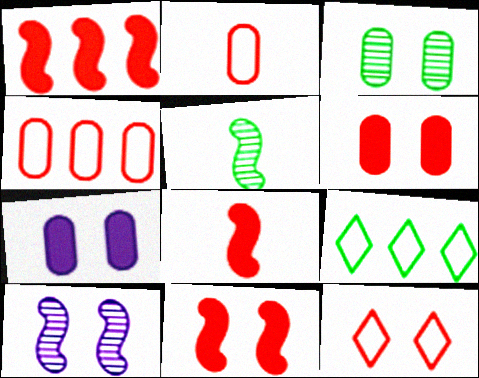[[1, 8, 11]]